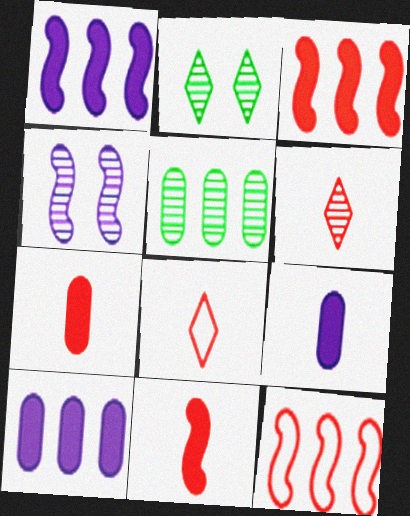[[2, 9, 12], 
[4, 5, 6]]